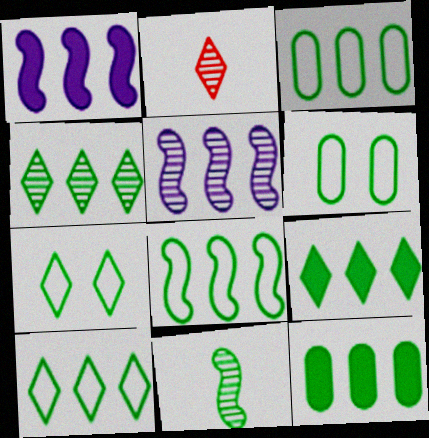[[1, 2, 6], 
[3, 8, 10], 
[4, 8, 12], 
[4, 9, 10], 
[6, 9, 11], 
[7, 11, 12]]